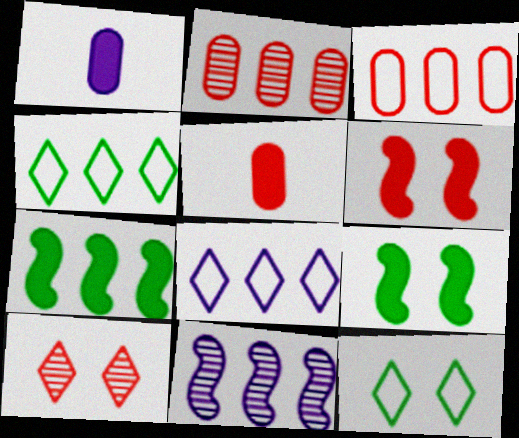[[2, 7, 8], 
[5, 11, 12]]